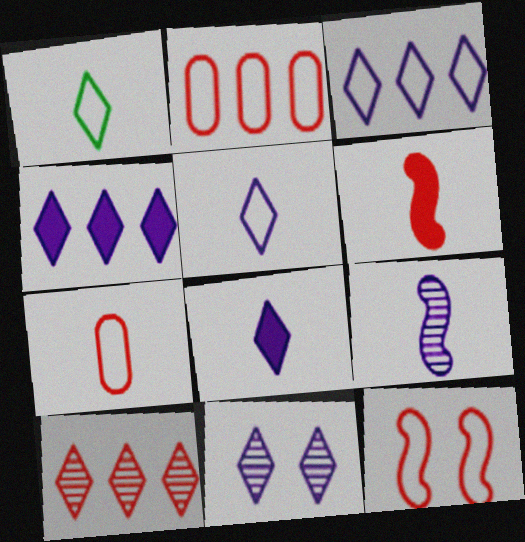[[3, 8, 11], 
[4, 5, 11]]